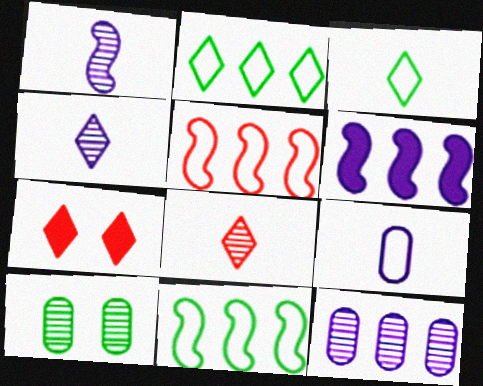[[2, 4, 7]]